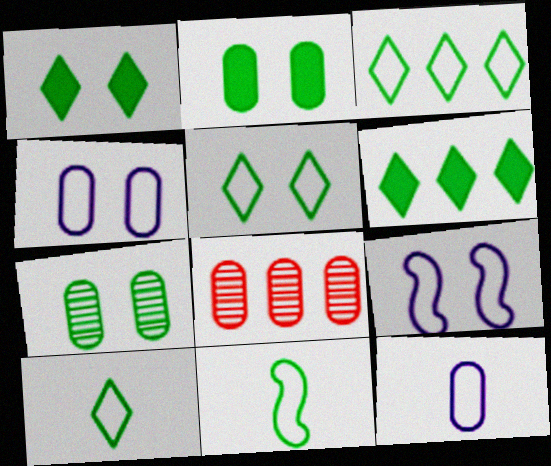[[2, 8, 12], 
[3, 5, 10], 
[6, 7, 11]]